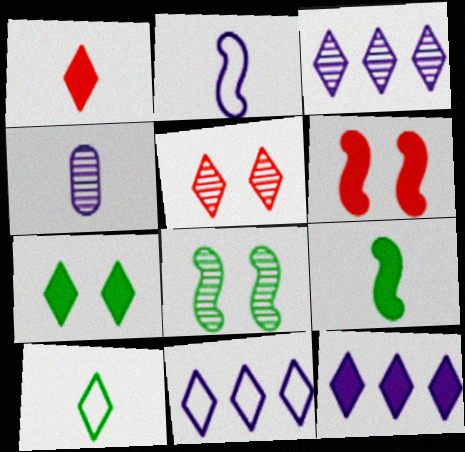[[1, 7, 12], 
[3, 11, 12], 
[5, 10, 12]]